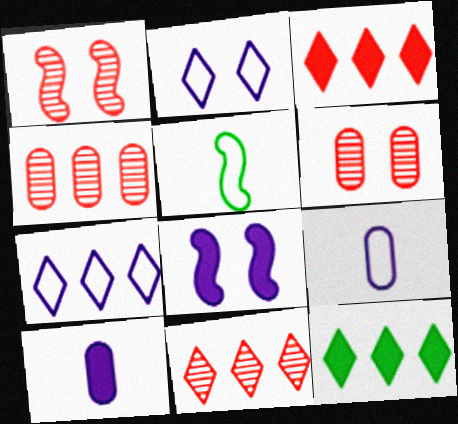[[1, 9, 12], 
[7, 11, 12]]